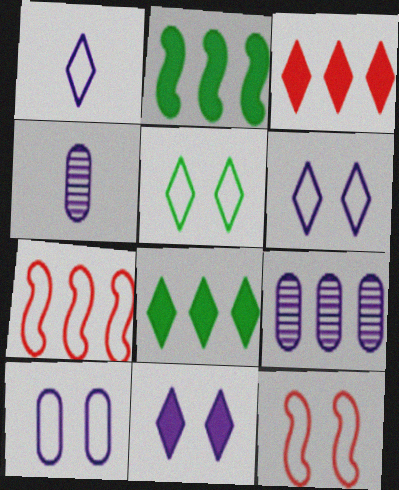[[4, 8, 12], 
[5, 10, 12], 
[7, 8, 9]]